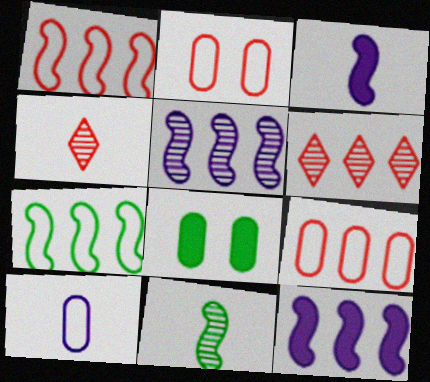[]